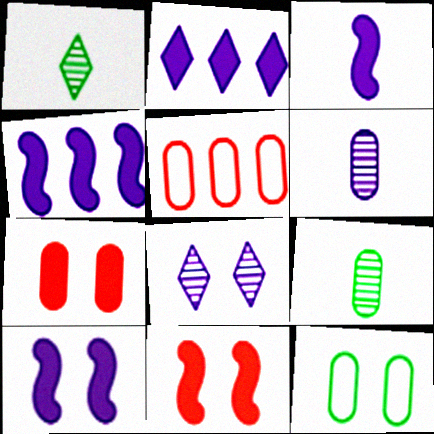[[1, 5, 10], 
[3, 4, 10], 
[8, 11, 12]]